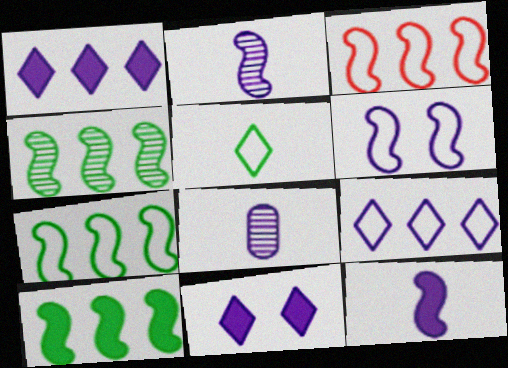[[1, 6, 8], 
[4, 7, 10]]